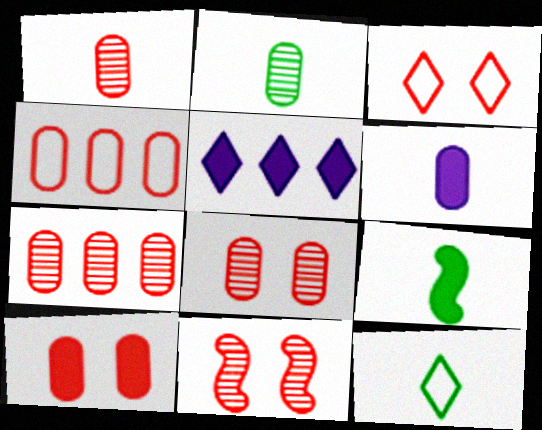[[1, 4, 10], 
[1, 7, 8], 
[2, 9, 12], 
[3, 10, 11], 
[5, 9, 10]]